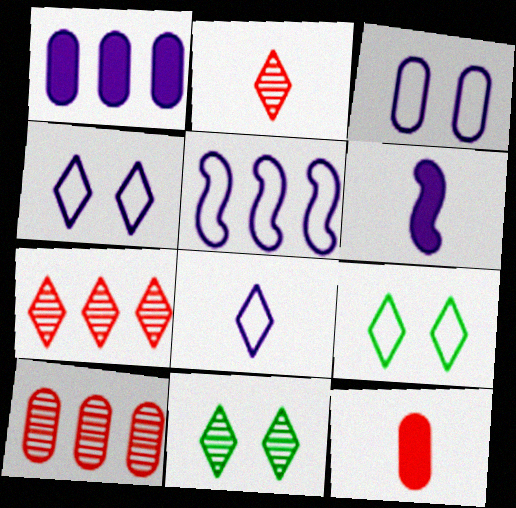[[3, 5, 8], 
[5, 11, 12], 
[6, 9, 10]]